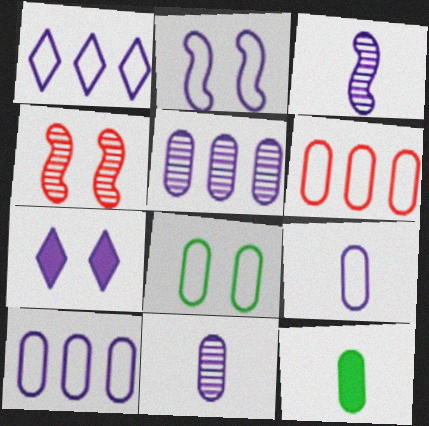[[1, 2, 9], 
[1, 4, 12], 
[3, 7, 10], 
[4, 7, 8], 
[6, 8, 9]]